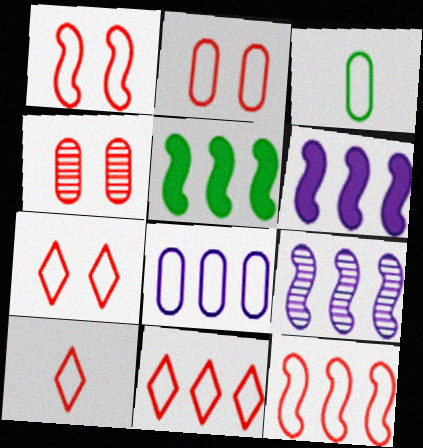[[1, 2, 7], 
[2, 3, 8], 
[2, 10, 12], 
[5, 9, 12], 
[7, 10, 11]]